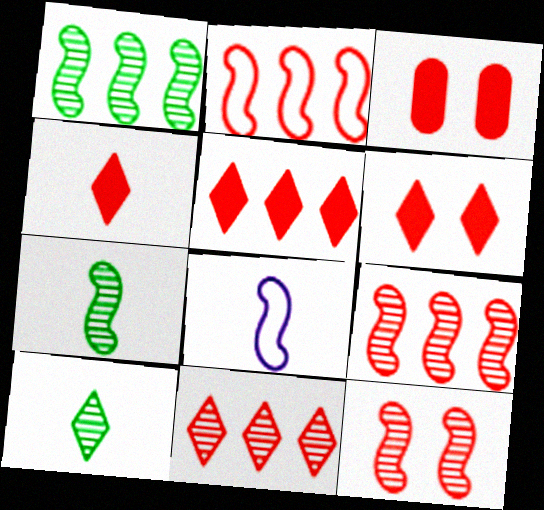[[4, 5, 6]]